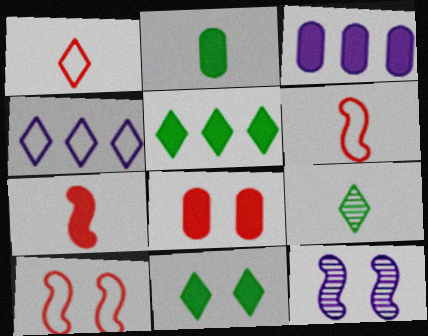[[2, 3, 8], 
[3, 7, 11], 
[3, 9, 10]]